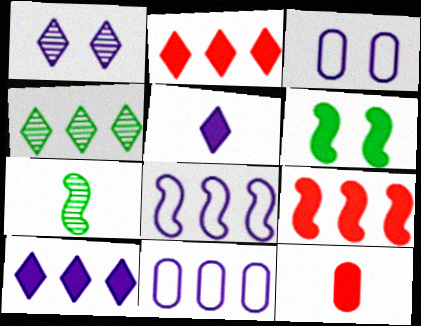[[2, 3, 7], 
[4, 9, 11], 
[6, 10, 12]]